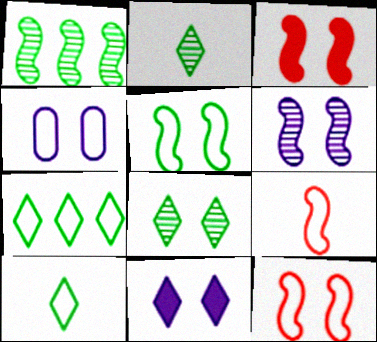[[3, 4, 8], 
[3, 5, 6], 
[4, 6, 11], 
[4, 7, 9]]